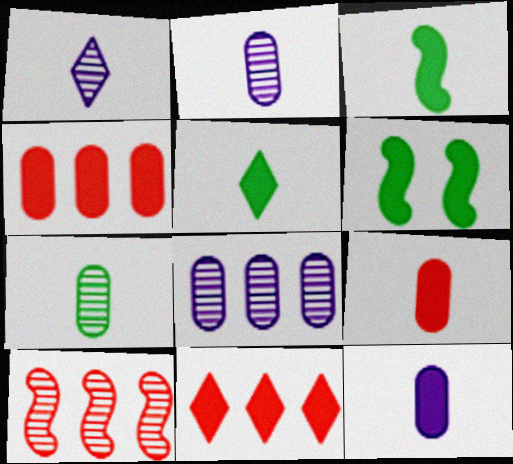[[6, 11, 12]]